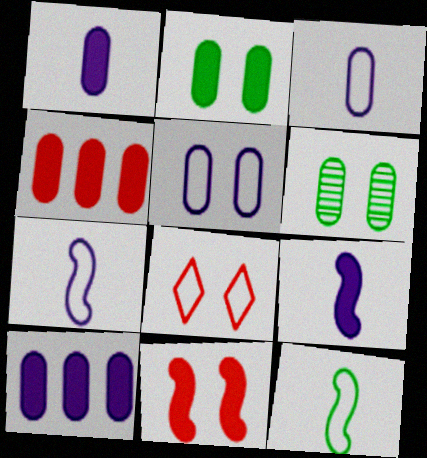[[1, 2, 4], 
[3, 4, 6]]